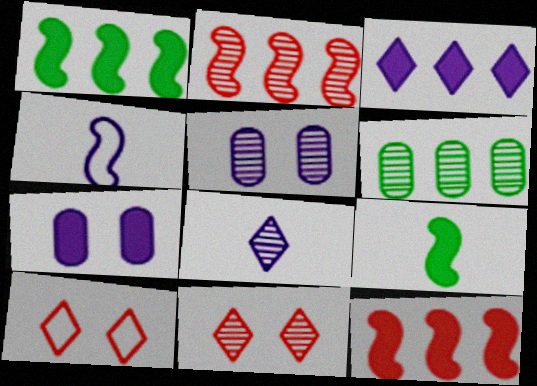[[3, 4, 5]]